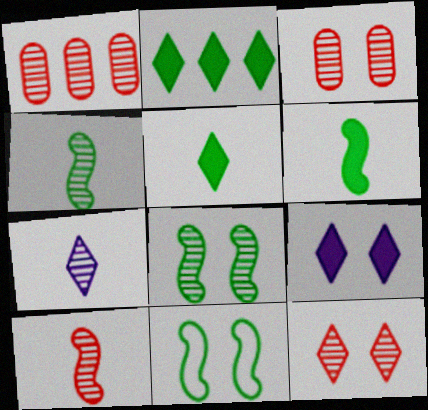[[1, 7, 8], 
[1, 10, 12], 
[3, 9, 11]]